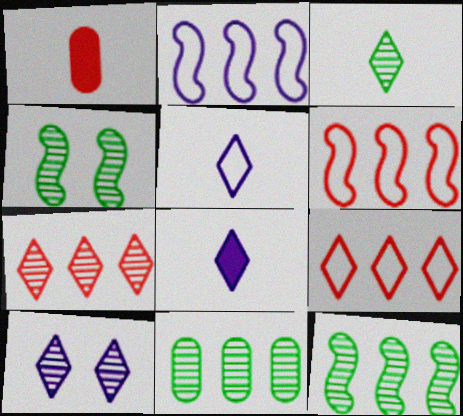[[3, 4, 11], 
[3, 7, 10]]